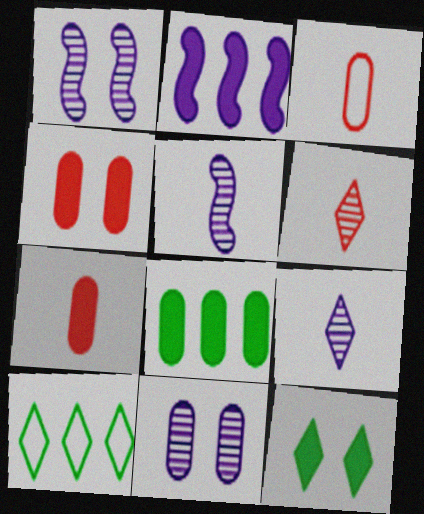[[1, 7, 10], 
[2, 7, 12], 
[3, 8, 11], 
[4, 5, 10]]